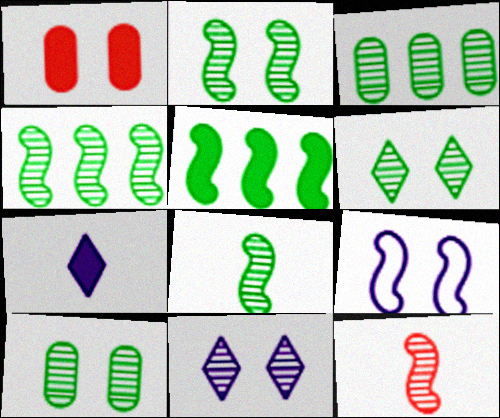[[1, 5, 7], 
[1, 6, 9], 
[2, 4, 8], 
[2, 6, 10], 
[3, 6, 8], 
[3, 11, 12], 
[5, 9, 12]]